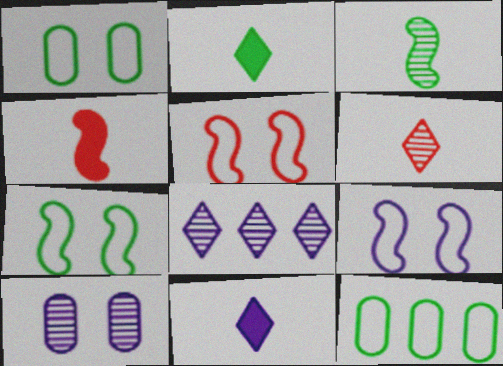[[1, 4, 8], 
[5, 7, 9]]